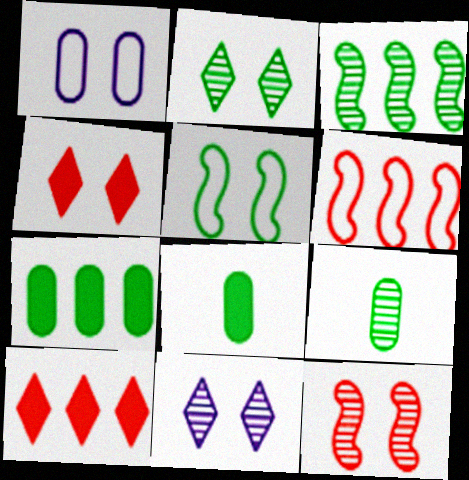[[2, 3, 9], 
[6, 8, 11]]